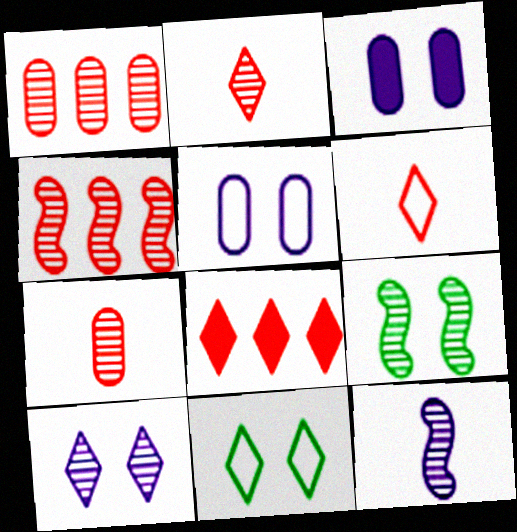[[4, 9, 12]]